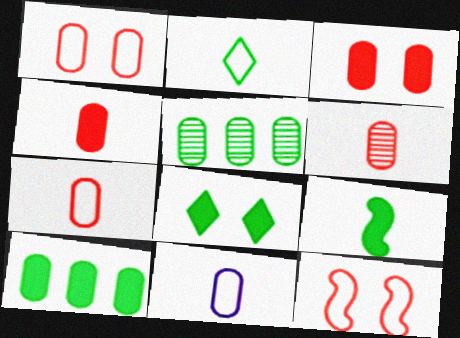[[3, 5, 11], 
[4, 6, 7], 
[8, 9, 10]]